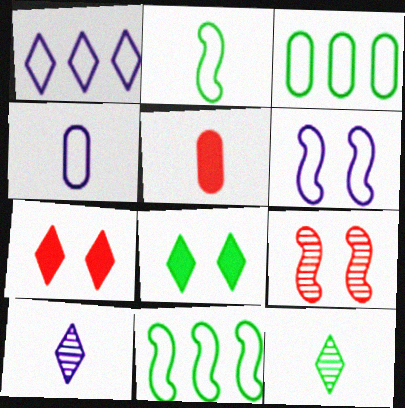[[1, 4, 6], 
[1, 7, 12], 
[2, 5, 10]]